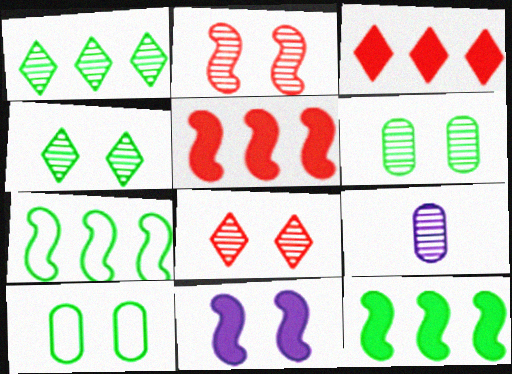[[1, 2, 9], 
[8, 10, 11]]